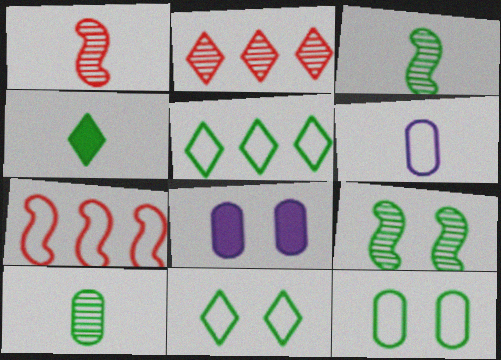[[1, 4, 6], 
[1, 5, 8], 
[6, 7, 11]]